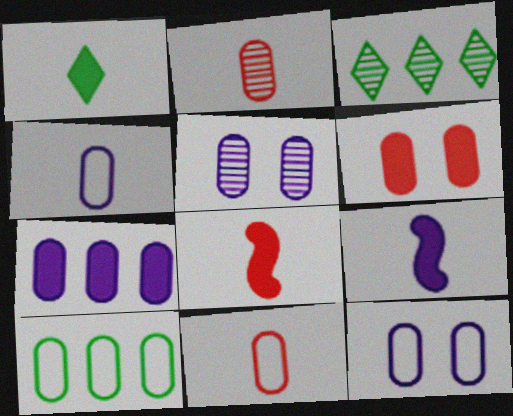[[3, 8, 12], 
[4, 5, 7], 
[10, 11, 12]]